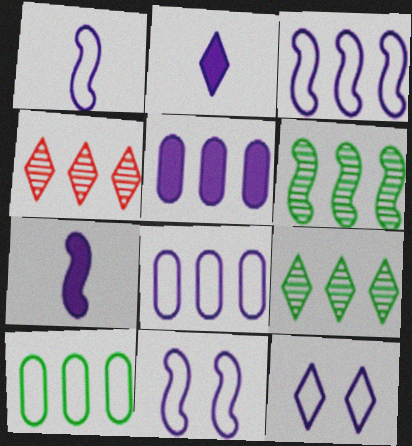[[1, 3, 11], 
[1, 8, 12]]